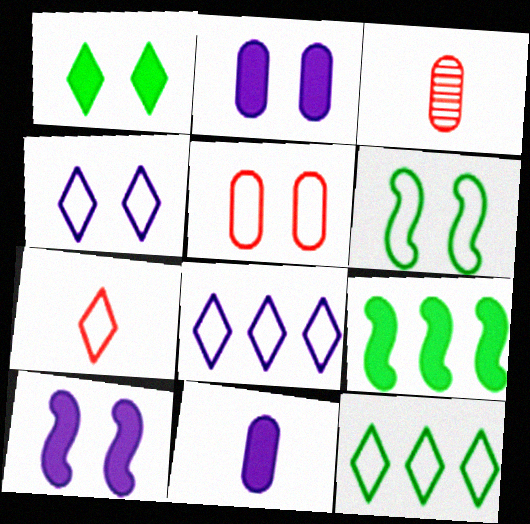[[3, 4, 9], 
[3, 10, 12], 
[4, 5, 6], 
[4, 7, 12]]